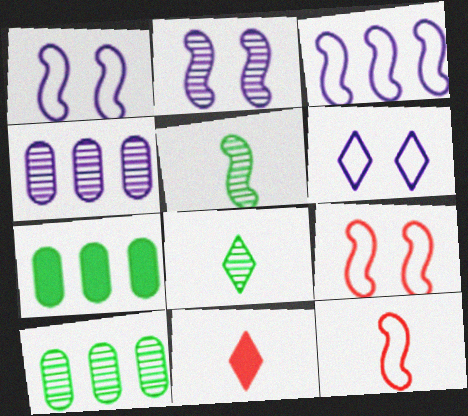[[1, 10, 11]]